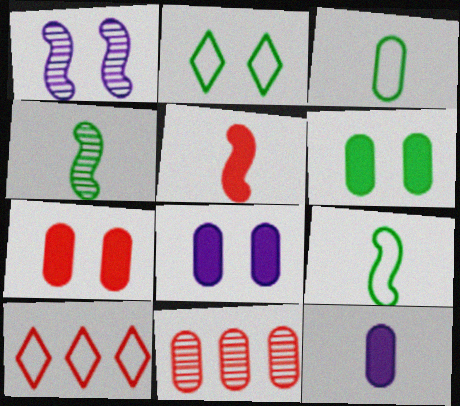[[1, 2, 7], 
[3, 8, 11], 
[4, 8, 10], 
[6, 7, 8]]